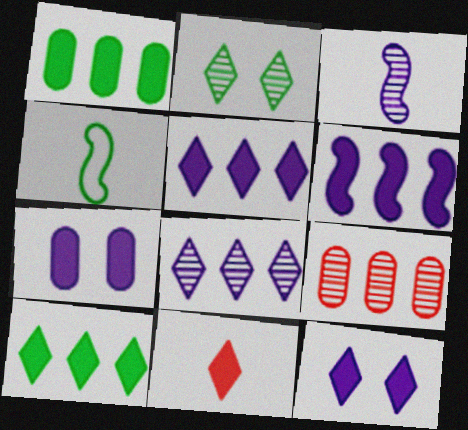[[1, 2, 4], 
[2, 3, 9], 
[4, 9, 12], 
[10, 11, 12]]